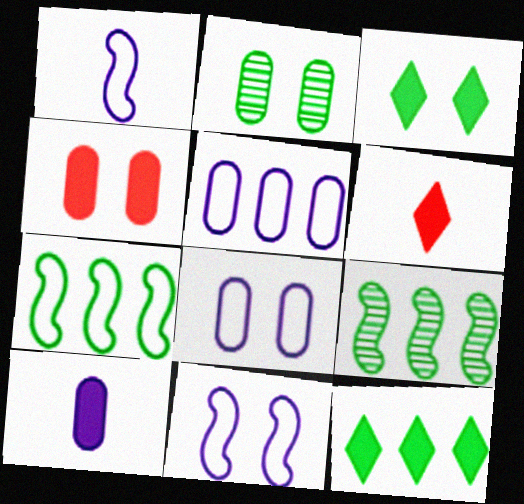[[2, 4, 8], 
[6, 8, 9]]